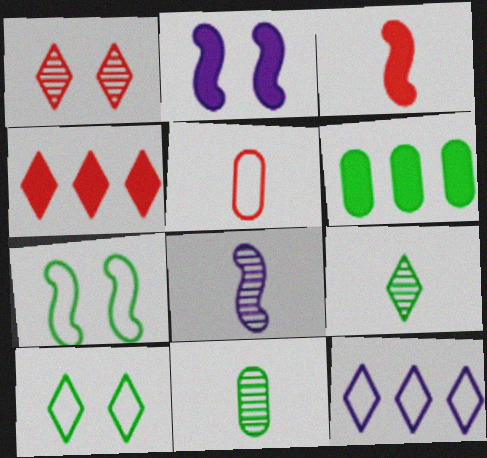[[5, 7, 12], 
[6, 7, 9]]